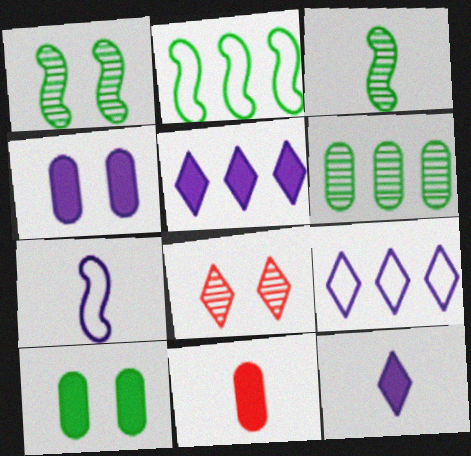[[1, 9, 11]]